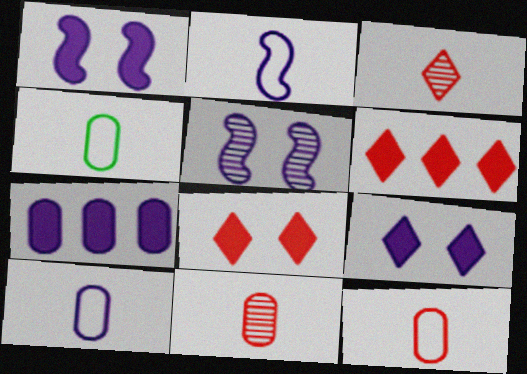[[4, 5, 6], 
[4, 10, 12]]